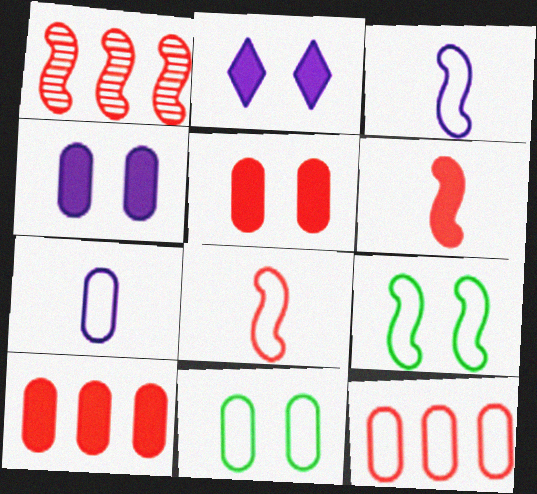[[7, 11, 12]]